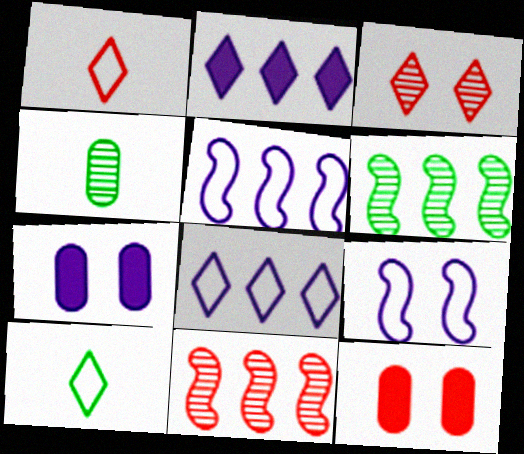[[1, 6, 7], 
[1, 11, 12], 
[2, 3, 10], 
[7, 10, 11]]